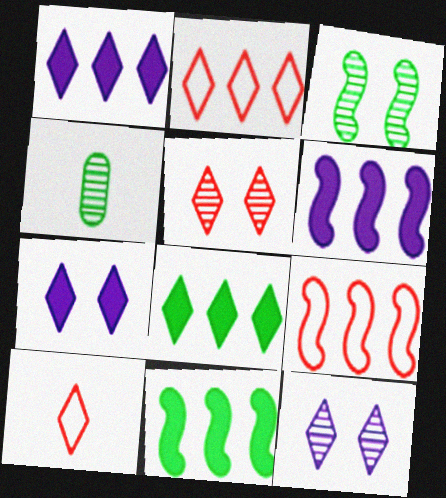[[4, 7, 9], 
[8, 10, 12]]